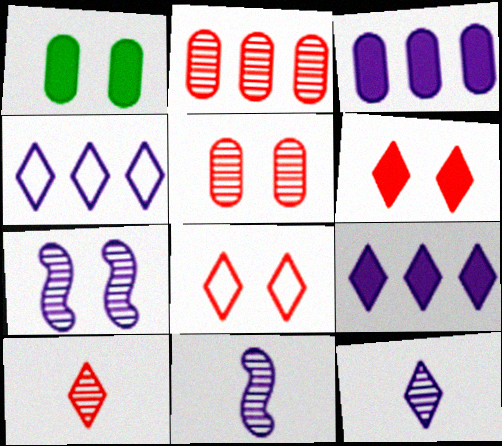[[1, 7, 8]]